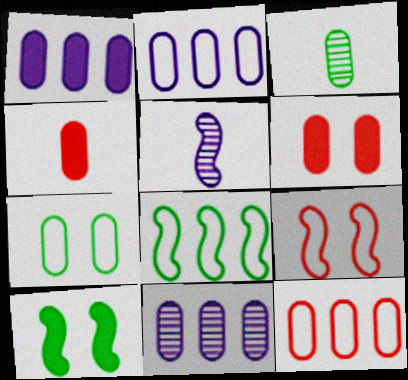[[1, 2, 11], 
[2, 3, 6], 
[4, 7, 11]]